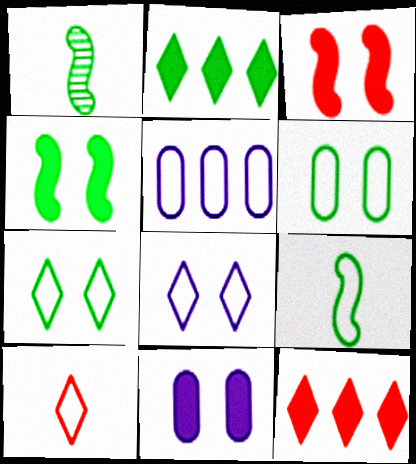[[1, 2, 6]]